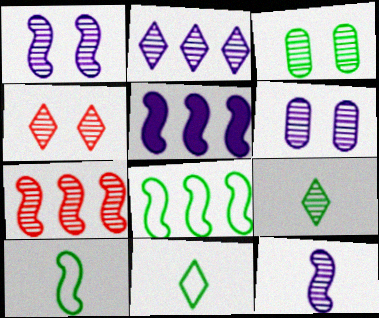[[1, 3, 4], 
[2, 4, 9], 
[2, 6, 12], 
[5, 7, 8], 
[6, 7, 9]]